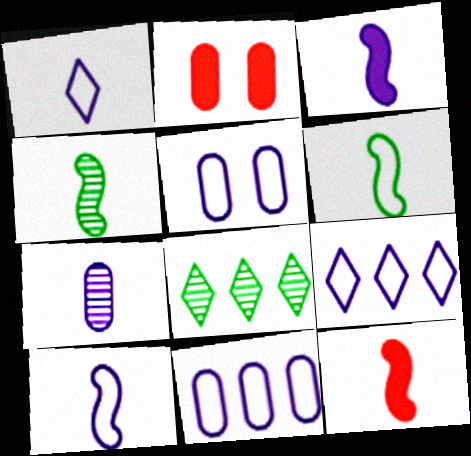[[1, 3, 7], 
[2, 4, 9], 
[2, 8, 10], 
[4, 10, 12], 
[5, 8, 12], 
[5, 9, 10]]